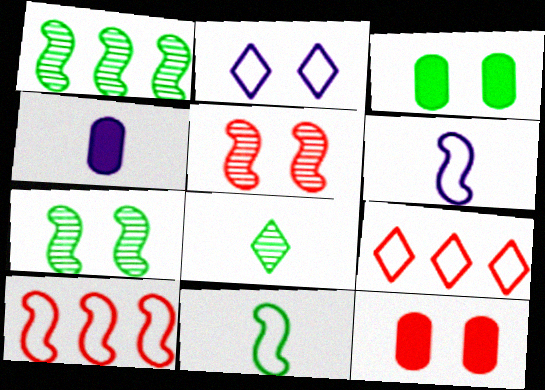[[2, 3, 5], 
[2, 7, 12], 
[4, 7, 9]]